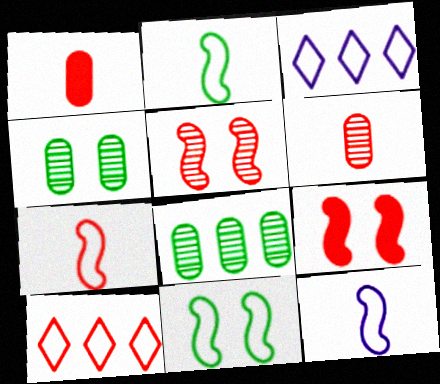[[1, 5, 10], 
[2, 7, 12], 
[6, 9, 10]]